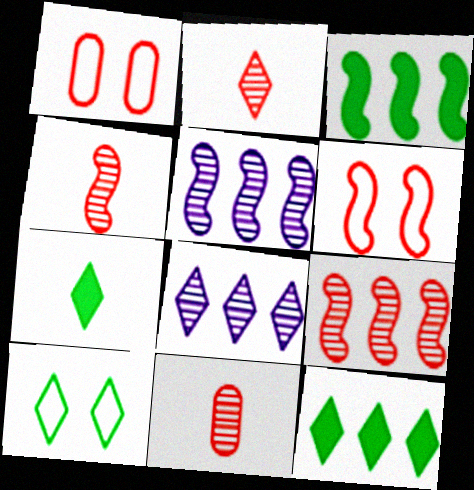[[1, 5, 7], 
[2, 4, 11]]